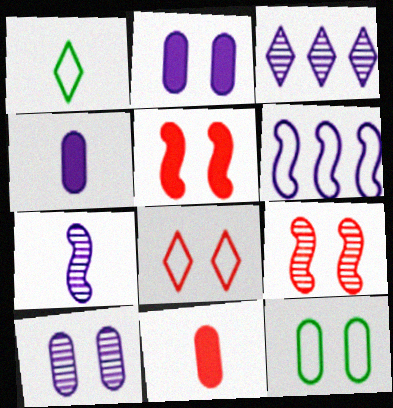[[1, 7, 11], 
[3, 7, 10]]